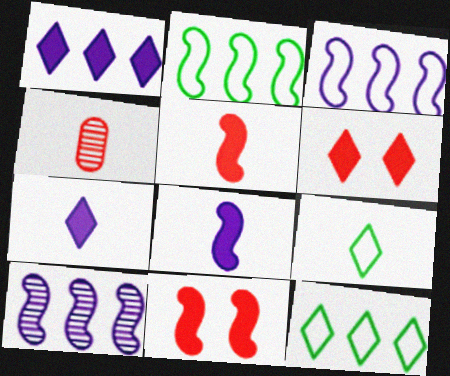[[4, 8, 9]]